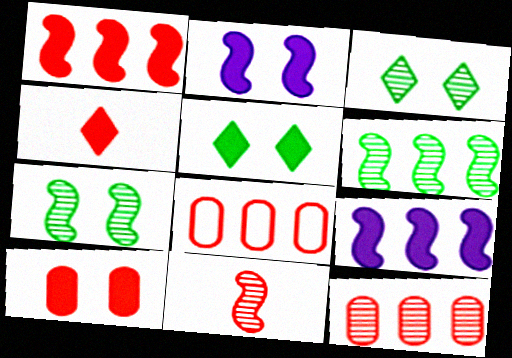[[1, 4, 10], 
[2, 5, 10]]